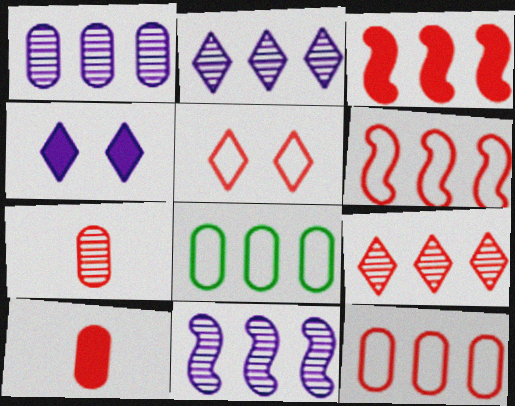[[1, 2, 11], 
[2, 3, 8], 
[3, 5, 7], 
[3, 9, 12]]